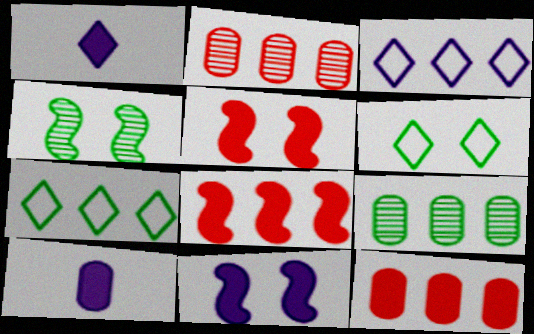[[3, 8, 9]]